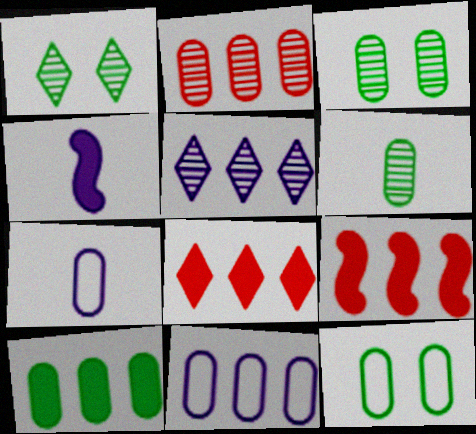[[1, 7, 9], 
[2, 10, 11], 
[6, 10, 12]]